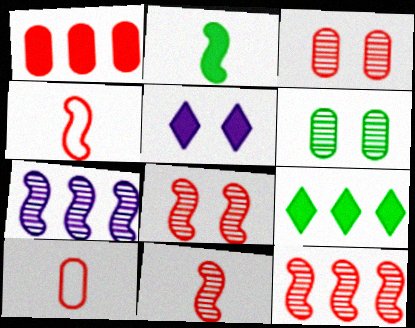[[1, 2, 5], 
[1, 3, 10], 
[8, 11, 12]]